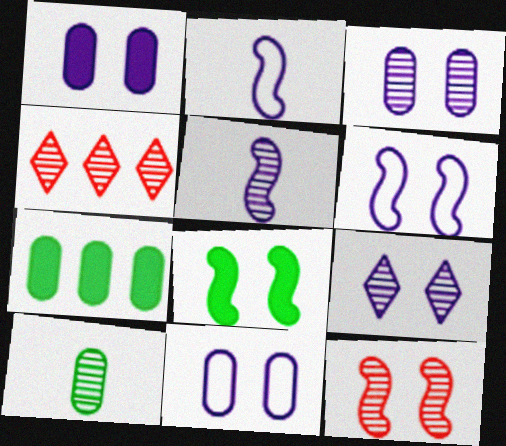[[1, 3, 11], 
[1, 6, 9], 
[6, 8, 12]]